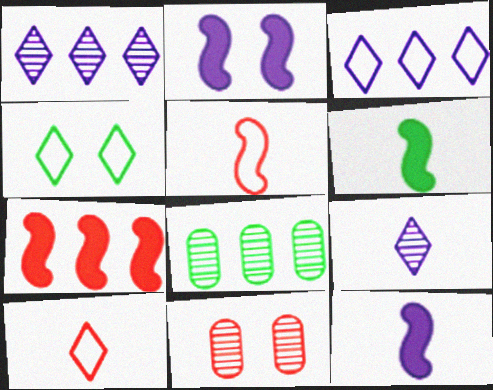[[2, 4, 11], 
[2, 6, 7], 
[2, 8, 10], 
[3, 4, 10], 
[3, 6, 11], 
[3, 7, 8], 
[4, 6, 8], 
[7, 10, 11]]